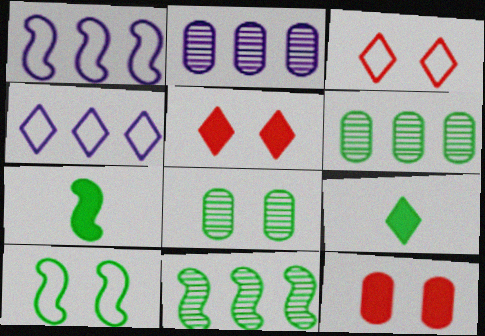[[2, 3, 7], 
[6, 9, 10], 
[7, 10, 11]]